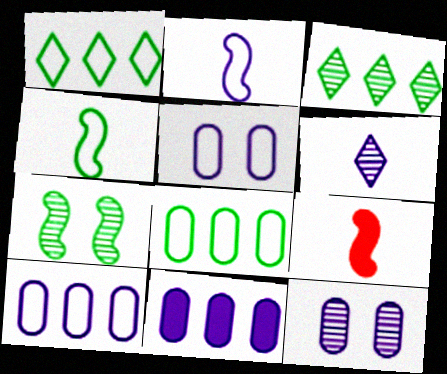[[1, 9, 12], 
[3, 5, 9]]